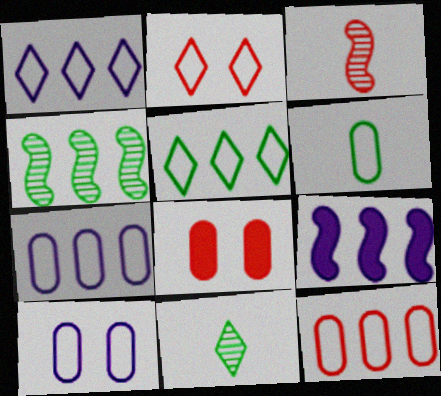[[6, 10, 12]]